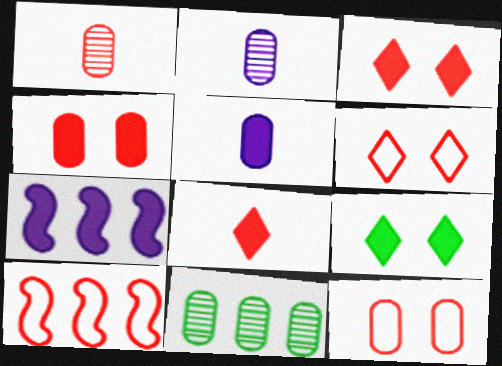[[1, 3, 10], 
[2, 9, 10], 
[5, 11, 12]]